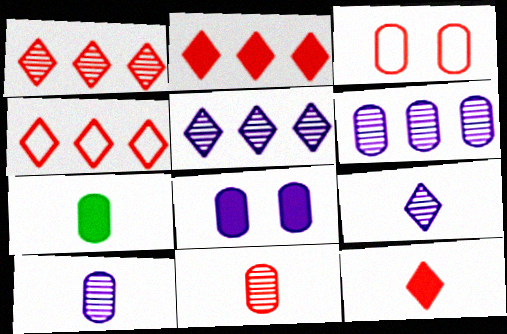[[1, 2, 4], 
[3, 6, 7]]